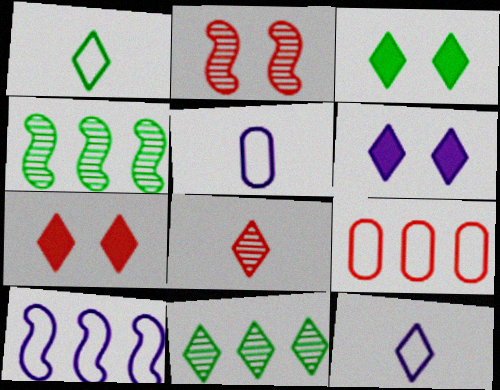[[1, 3, 11], 
[3, 6, 7], 
[4, 5, 7], 
[7, 11, 12]]